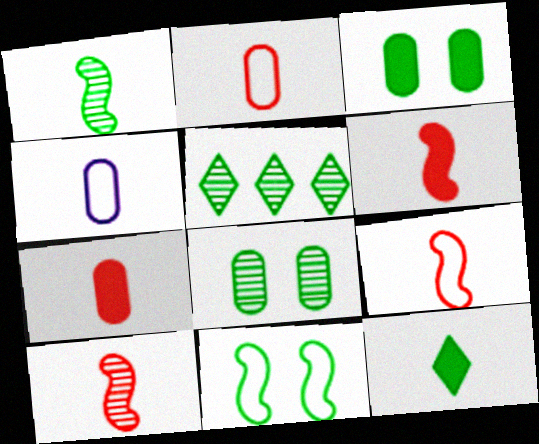[[1, 5, 8], 
[4, 10, 12], 
[6, 9, 10]]